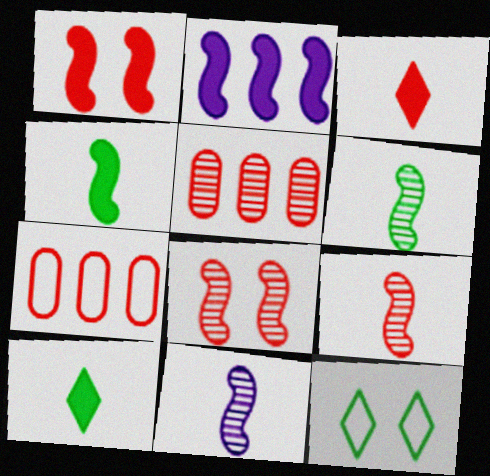[[1, 2, 4], 
[3, 7, 8], 
[6, 9, 11]]